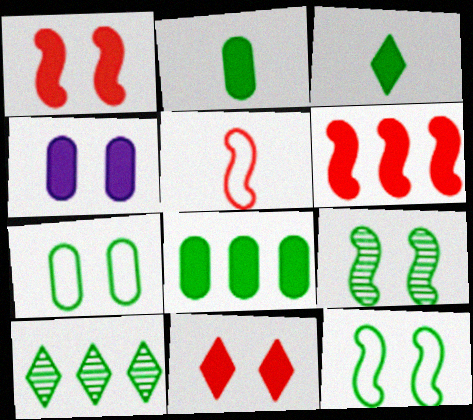[[2, 10, 12], 
[3, 4, 6], 
[4, 5, 10]]